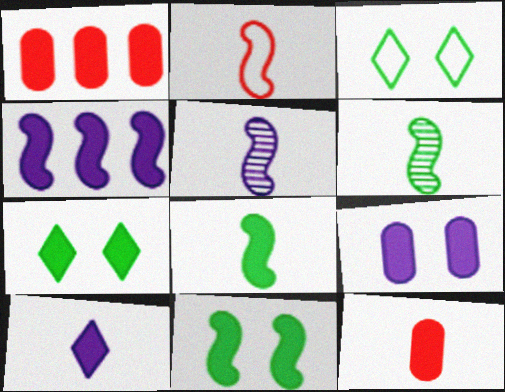[[1, 3, 5], 
[1, 10, 11], 
[2, 5, 8], 
[4, 7, 12], 
[4, 9, 10], 
[8, 10, 12]]